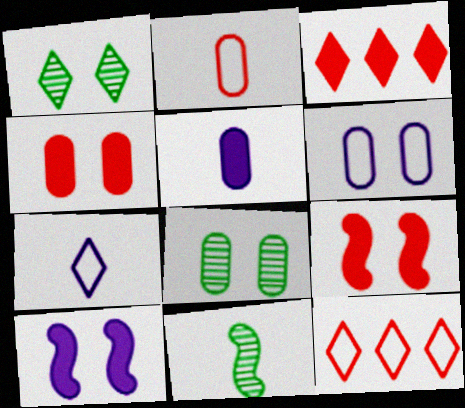[[1, 3, 7], 
[1, 6, 9], 
[3, 6, 11], 
[4, 6, 8]]